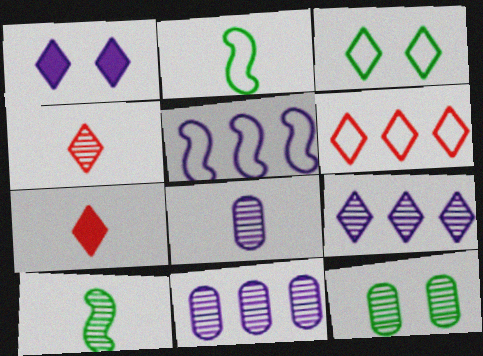[[1, 5, 8], 
[2, 7, 8], 
[3, 7, 9], 
[4, 8, 10], 
[5, 7, 12]]